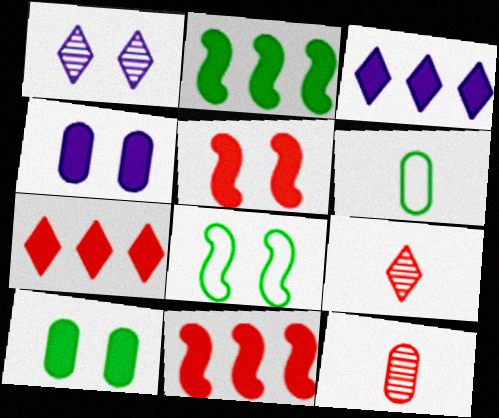[[1, 6, 11], 
[3, 8, 12]]